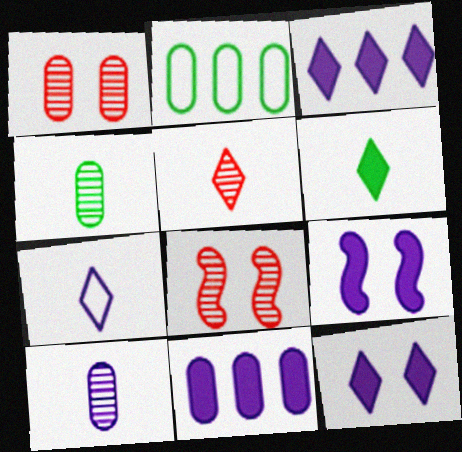[[2, 5, 9], 
[5, 6, 7]]